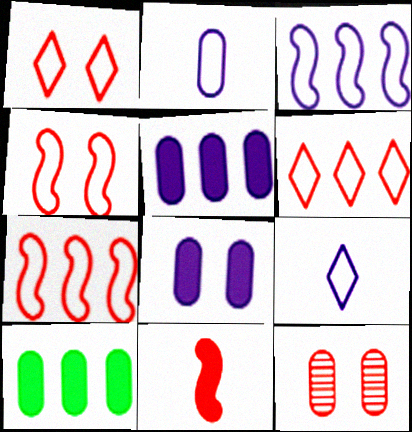[[2, 10, 12], 
[6, 11, 12]]